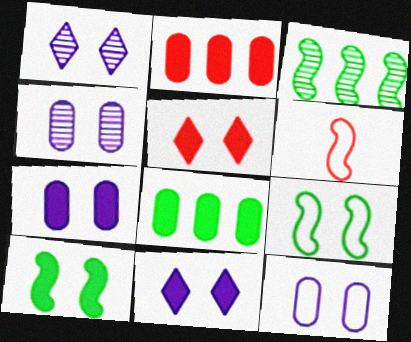[[1, 6, 8], 
[4, 5, 9], 
[4, 7, 12], 
[5, 7, 10]]